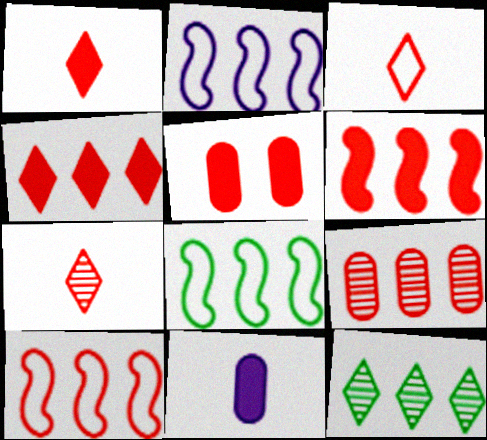[[1, 3, 7], 
[1, 5, 6], 
[2, 8, 10], 
[4, 9, 10], 
[5, 7, 10]]